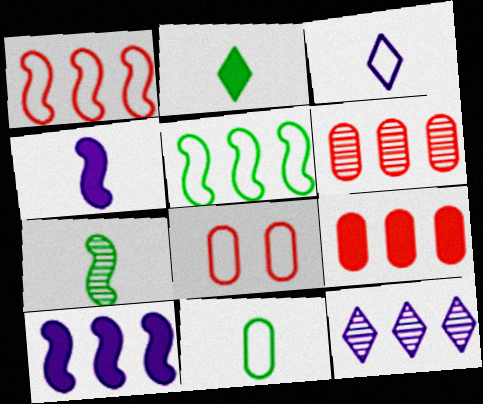[[2, 7, 11], 
[3, 5, 8], 
[5, 9, 12]]